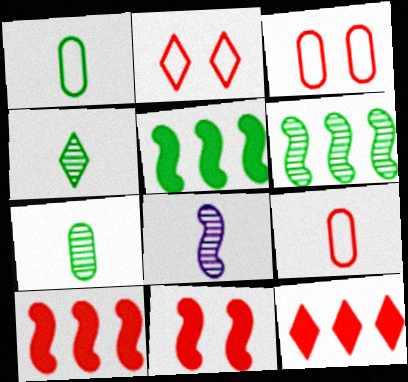[]